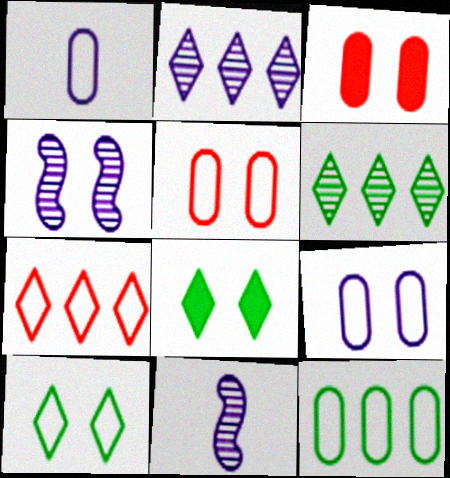[[1, 5, 12], 
[3, 4, 10], 
[4, 5, 8]]